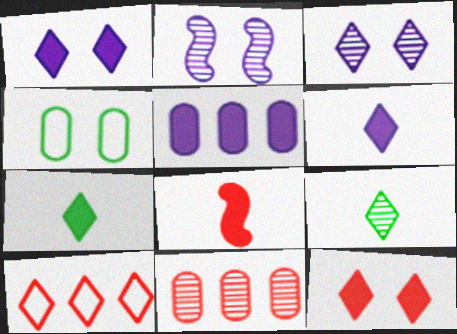[[1, 9, 10], 
[2, 4, 12], 
[2, 9, 11], 
[3, 7, 10]]